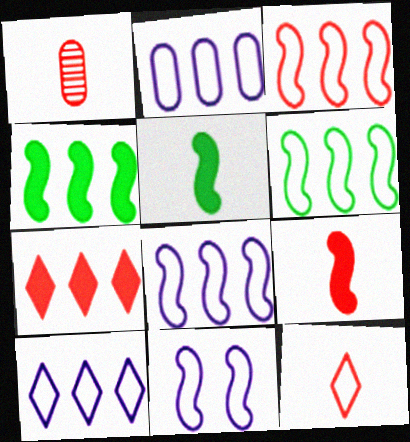[[1, 9, 12], 
[2, 8, 10], 
[3, 6, 8]]